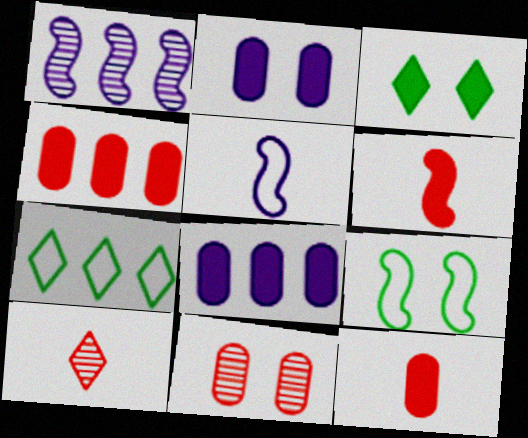[[1, 4, 7], 
[1, 6, 9], 
[3, 6, 8], 
[8, 9, 10]]